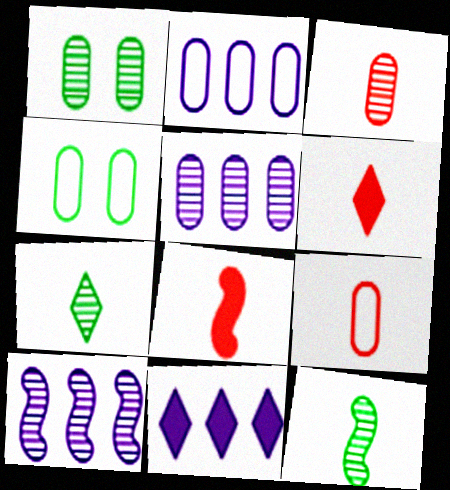[[1, 3, 5], 
[2, 4, 9], 
[2, 10, 11], 
[4, 6, 10]]